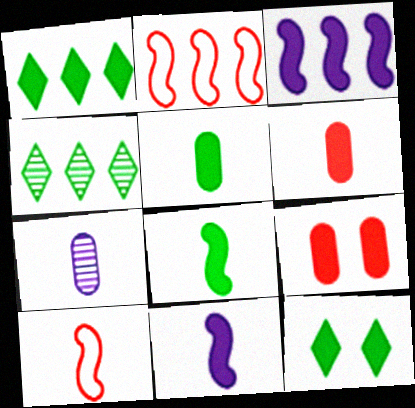[[1, 9, 11], 
[2, 7, 12], 
[3, 6, 12]]